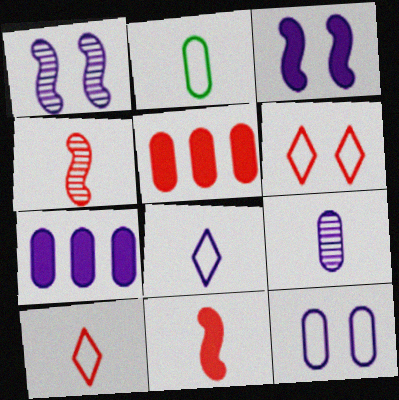[[1, 7, 8], 
[4, 5, 6], 
[7, 9, 12]]